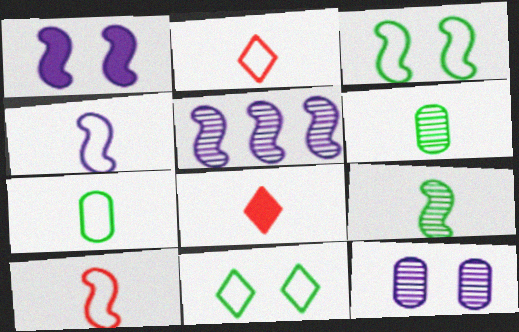[[1, 4, 5], 
[2, 4, 7], 
[4, 6, 8]]